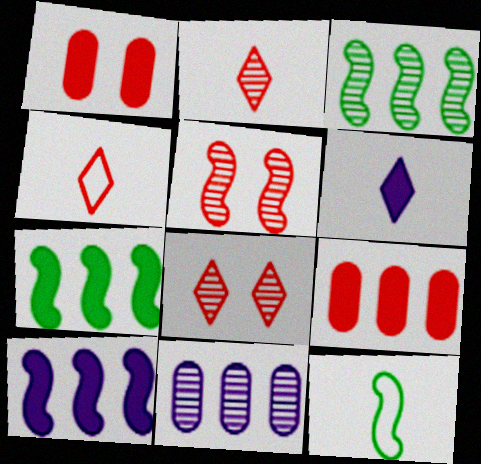[[1, 6, 7], 
[4, 5, 9], 
[5, 10, 12]]